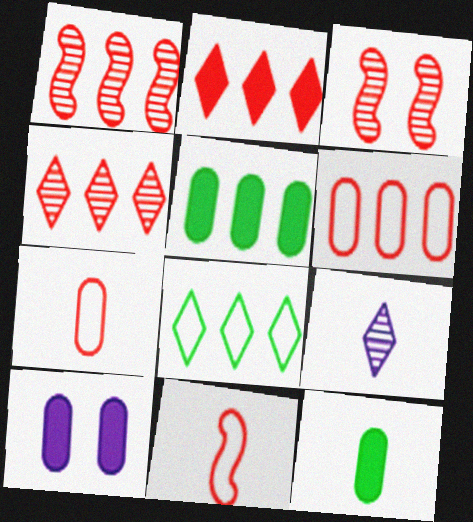[[1, 2, 6], 
[2, 3, 7], 
[9, 11, 12]]